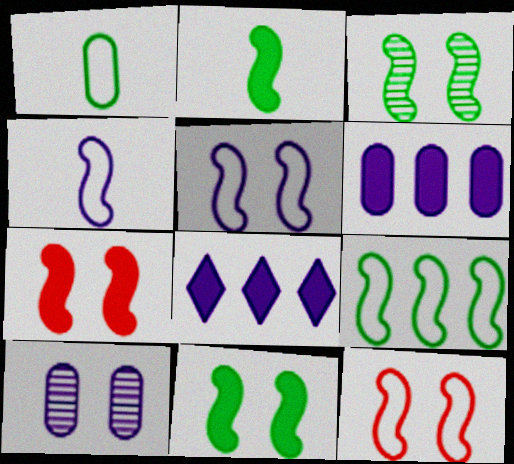[[2, 3, 9], 
[3, 5, 7], 
[4, 8, 10], 
[4, 9, 12]]